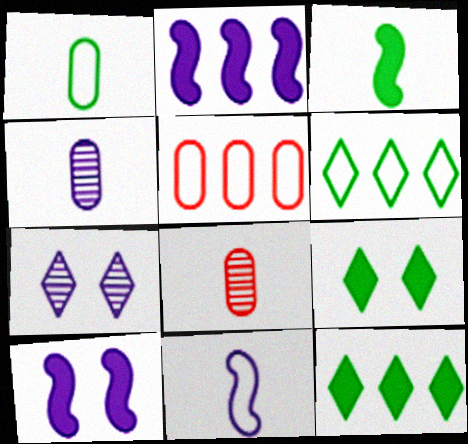[[3, 5, 7], 
[6, 8, 10]]